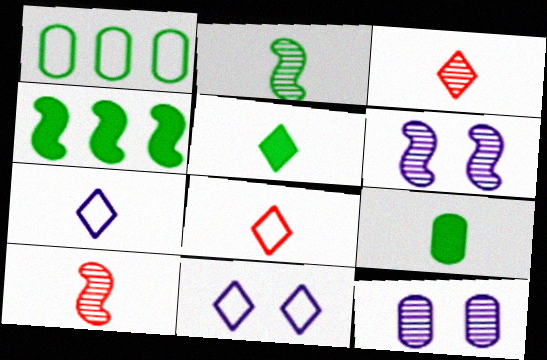[[3, 5, 7], 
[4, 8, 12], 
[7, 9, 10]]